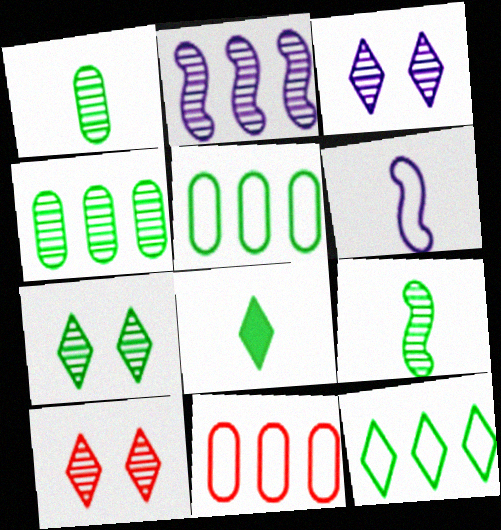[[1, 2, 10], 
[3, 7, 10], 
[4, 7, 9], 
[7, 8, 12]]